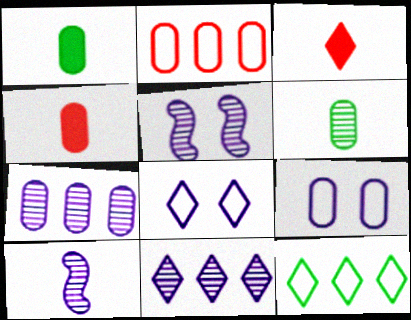[[4, 5, 12]]